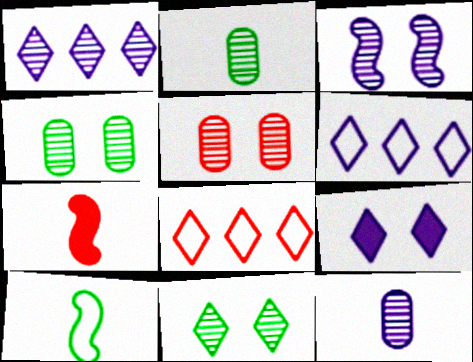[[1, 3, 12], 
[3, 5, 11], 
[4, 6, 7], 
[5, 7, 8]]